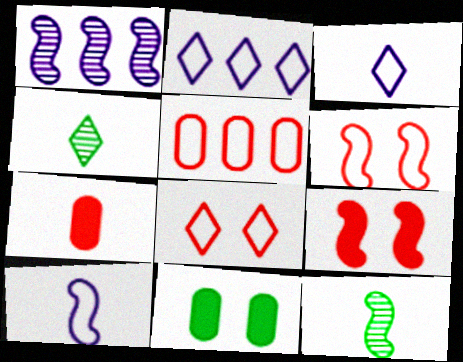[[3, 7, 12], 
[4, 7, 10]]